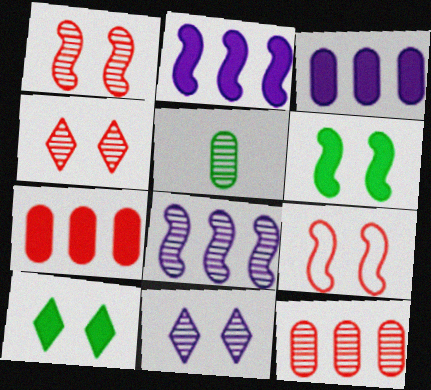[[4, 5, 8]]